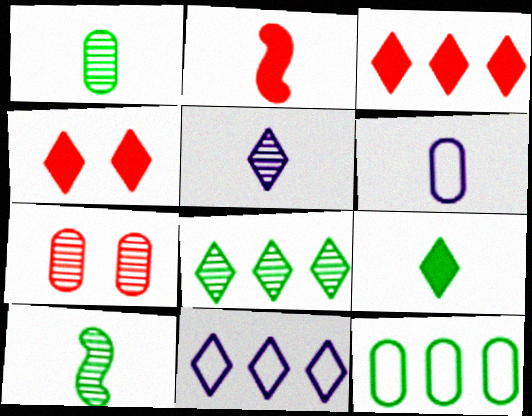[[3, 8, 11]]